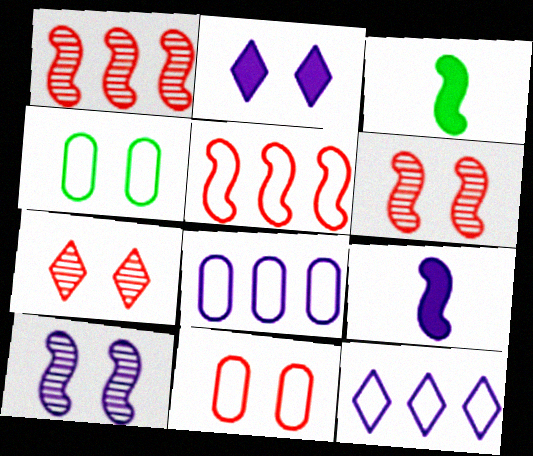[[2, 4, 6], 
[3, 5, 10], 
[3, 7, 8]]